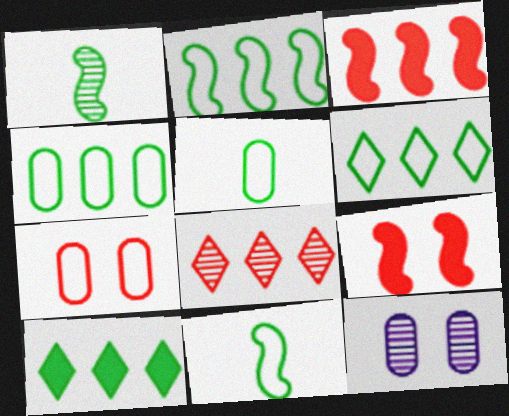[[1, 8, 12], 
[2, 4, 6]]